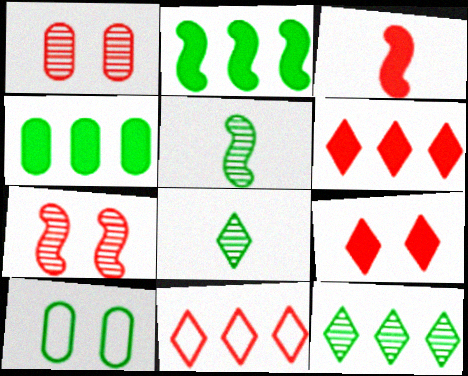[[1, 3, 11], 
[2, 8, 10]]